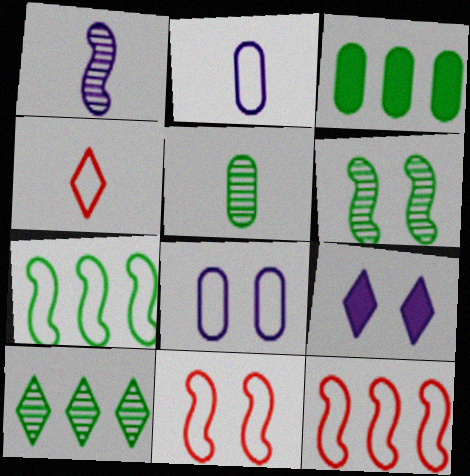[[3, 7, 10], 
[4, 7, 8], 
[4, 9, 10], 
[5, 6, 10], 
[5, 9, 12]]